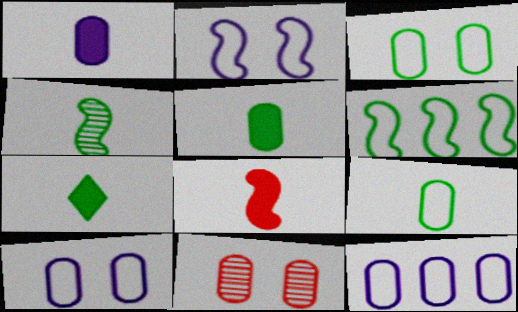[[1, 7, 8], 
[4, 7, 9], 
[5, 11, 12]]